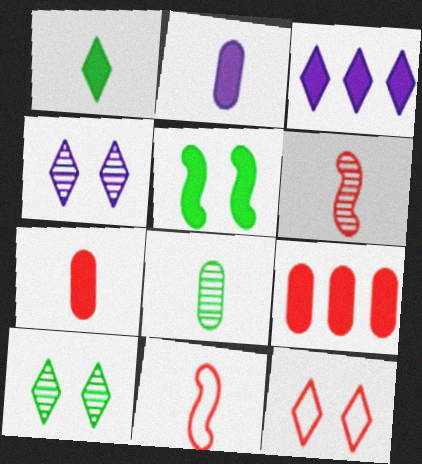[[3, 5, 7], 
[6, 9, 12]]